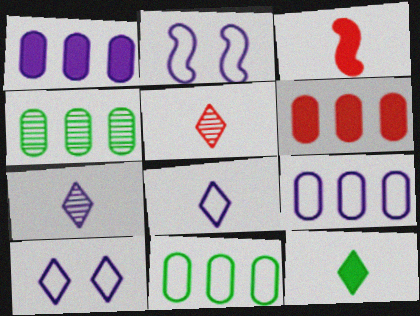[[1, 2, 7], 
[2, 8, 9], 
[3, 4, 10], 
[4, 6, 9], 
[5, 8, 12]]